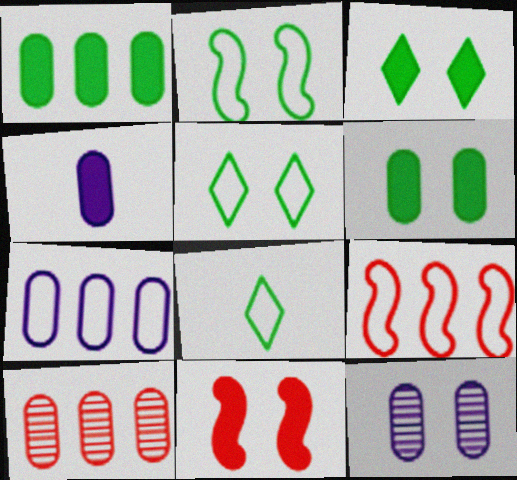[[1, 7, 10], 
[4, 7, 12], 
[5, 11, 12]]